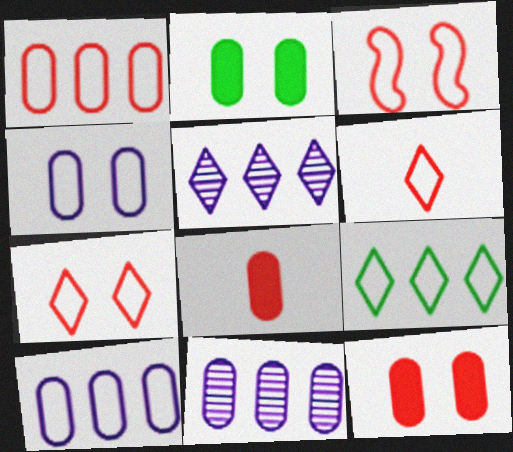[[1, 3, 6]]